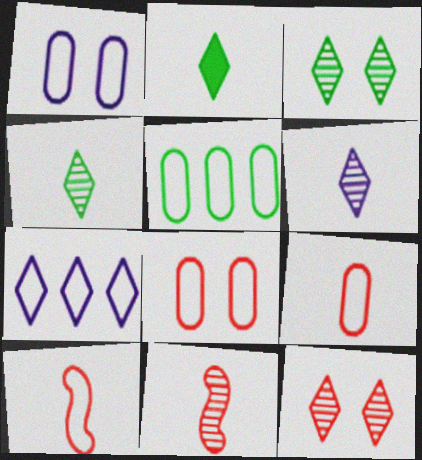[[1, 5, 9], 
[2, 7, 12]]